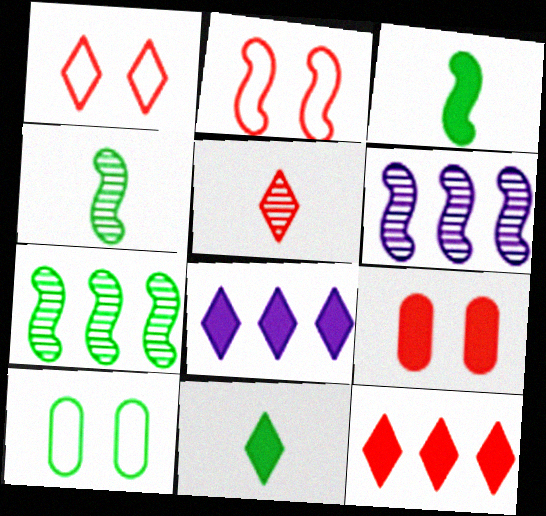[[1, 5, 12], 
[2, 3, 6], 
[3, 8, 9], 
[7, 10, 11]]